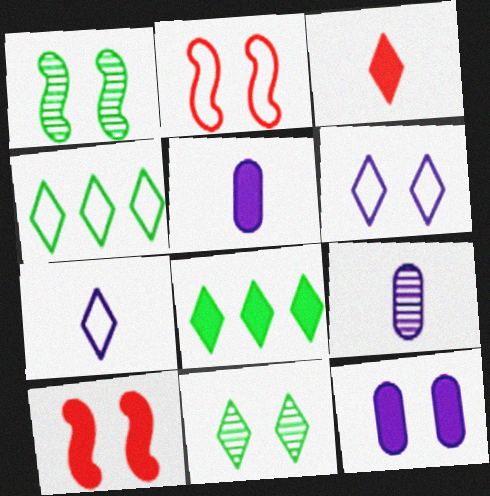[[2, 8, 9], 
[2, 11, 12], 
[4, 9, 10], 
[5, 8, 10]]